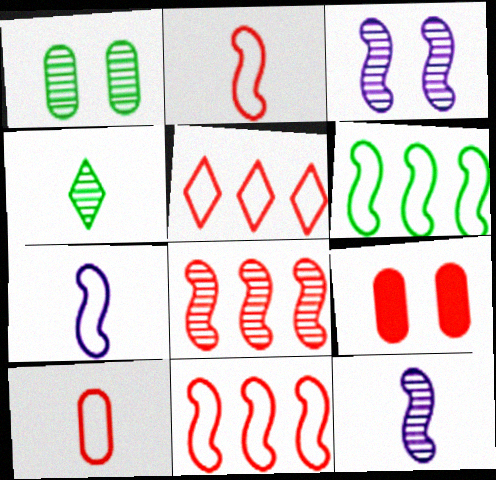[]